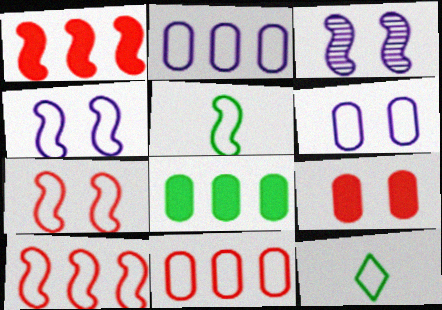[[1, 3, 5], 
[2, 7, 12], 
[4, 5, 10], 
[4, 11, 12], 
[6, 10, 12]]